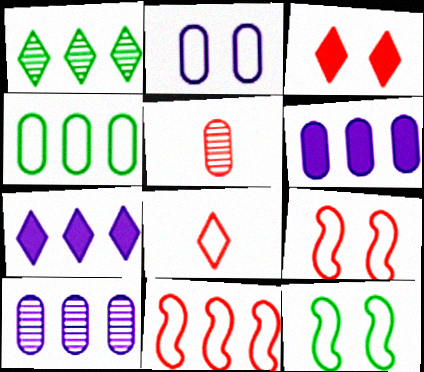[[1, 6, 11], 
[3, 5, 11], 
[5, 7, 12]]